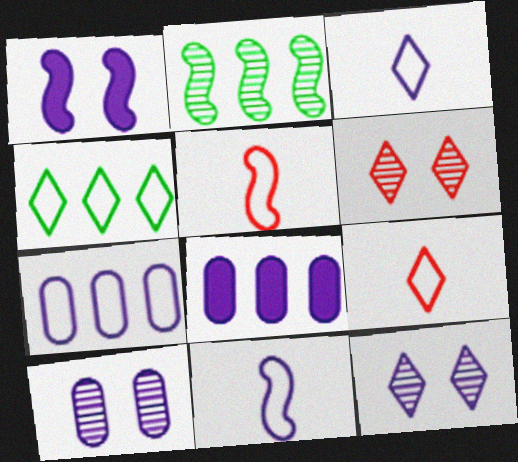[[1, 2, 5], 
[8, 11, 12]]